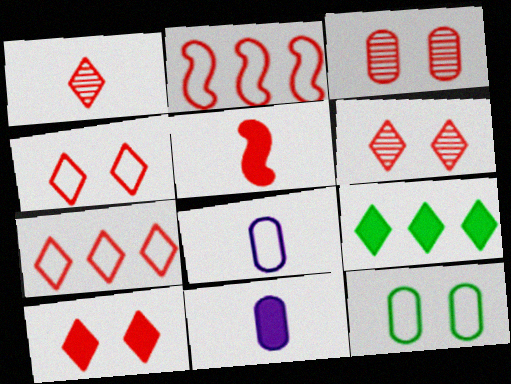[[1, 7, 10], 
[3, 5, 7], 
[4, 6, 10]]